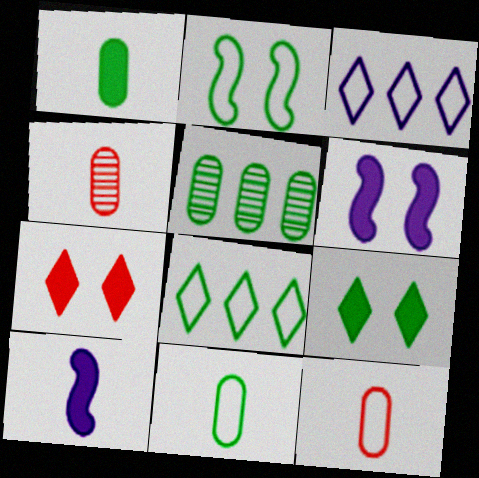[[2, 3, 12], 
[2, 8, 11], 
[4, 6, 8]]